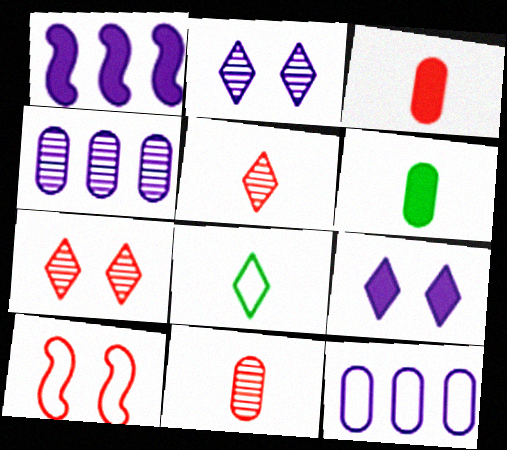[[8, 10, 12]]